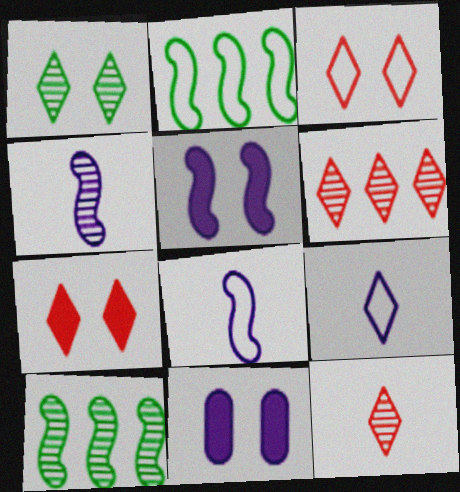[[2, 11, 12]]